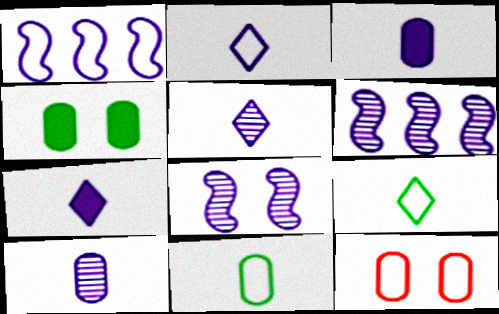[[1, 9, 12], 
[2, 5, 7]]